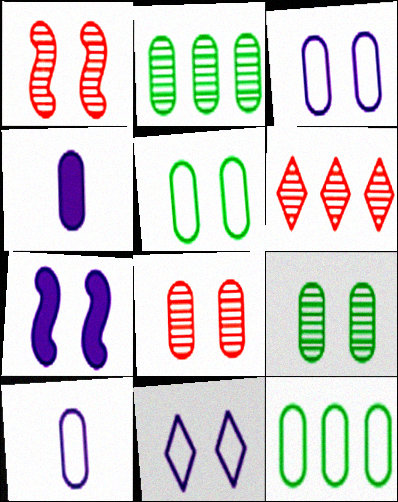[[4, 8, 12]]